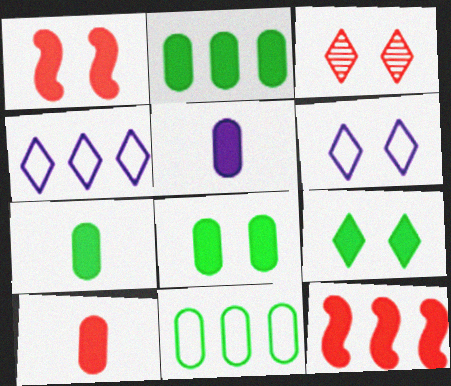[[2, 7, 8], 
[3, 6, 9], 
[5, 7, 10], 
[5, 9, 12]]